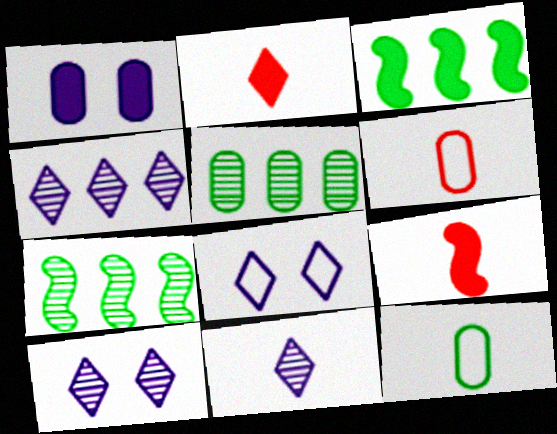[[1, 2, 3], 
[1, 5, 6], 
[3, 6, 10], 
[4, 10, 11], 
[5, 8, 9], 
[9, 11, 12]]